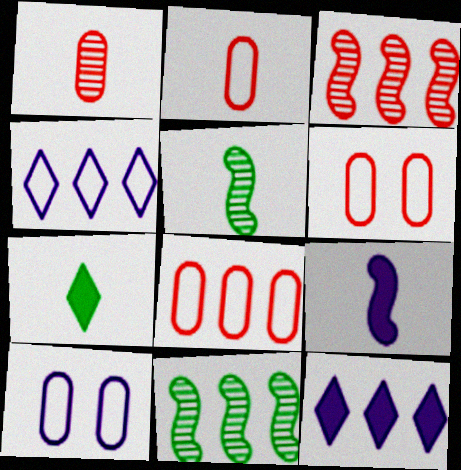[[2, 6, 8], 
[3, 7, 10], 
[5, 6, 12], 
[8, 11, 12]]